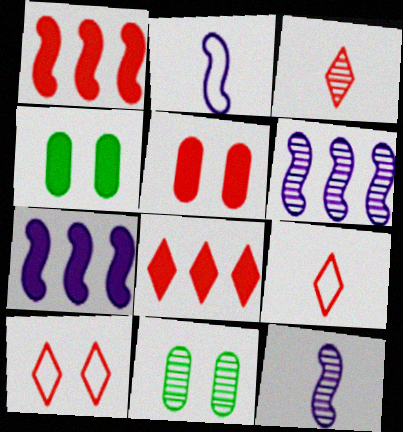[[2, 8, 11], 
[3, 6, 11], 
[3, 8, 10], 
[4, 6, 9], 
[7, 9, 11]]